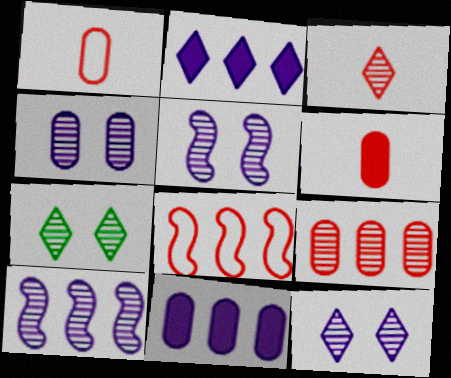[[4, 5, 12]]